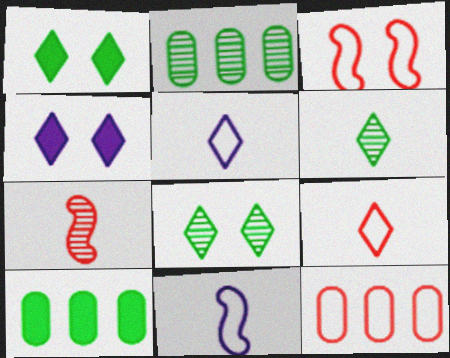[[3, 9, 12]]